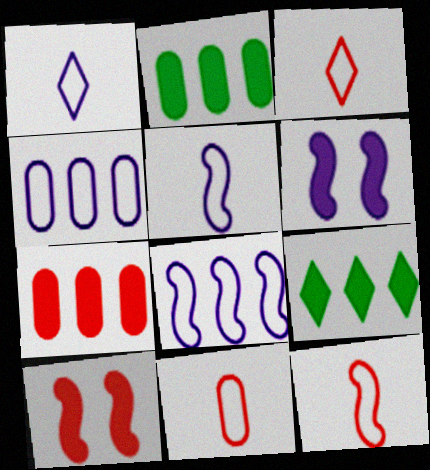[[3, 11, 12]]